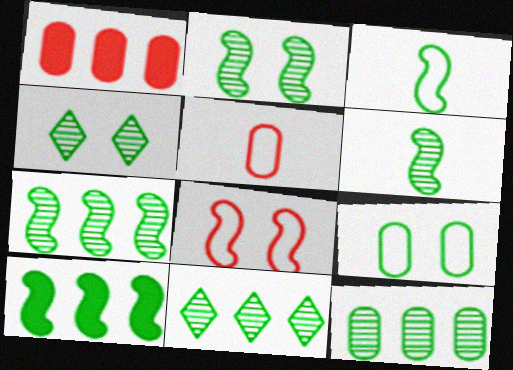[[2, 3, 10], 
[2, 6, 7], 
[4, 6, 12], 
[7, 11, 12]]